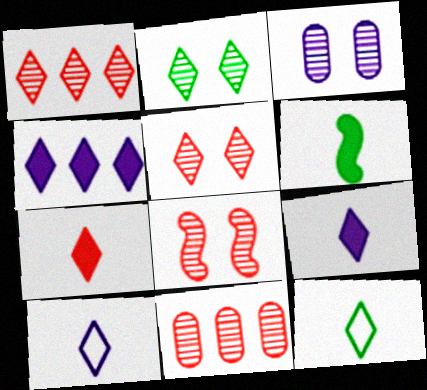[[2, 3, 8], 
[4, 5, 12]]